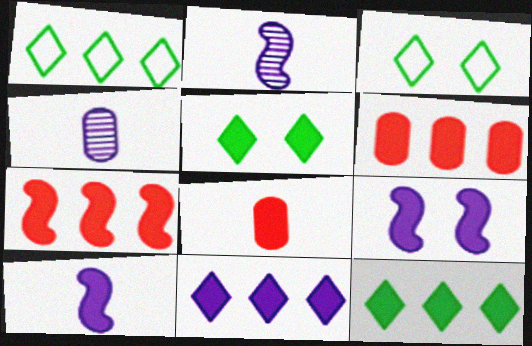[[2, 3, 6], 
[3, 4, 7], 
[5, 6, 10], 
[8, 9, 12]]